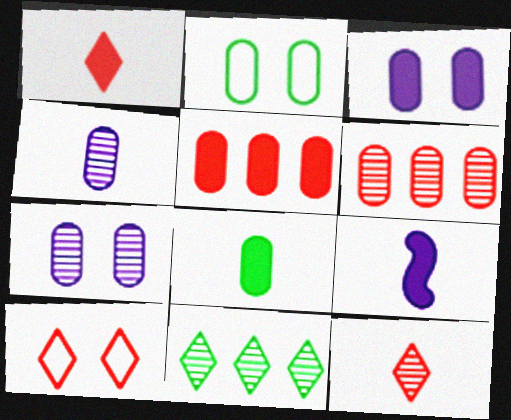[[1, 8, 9], 
[2, 4, 5], 
[3, 5, 8]]